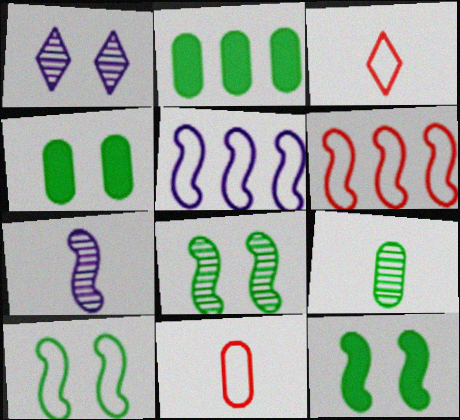[[6, 7, 12], 
[8, 10, 12]]